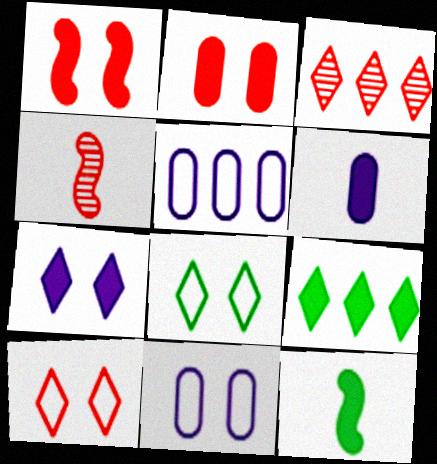[[1, 6, 9], 
[3, 11, 12], 
[4, 9, 11]]